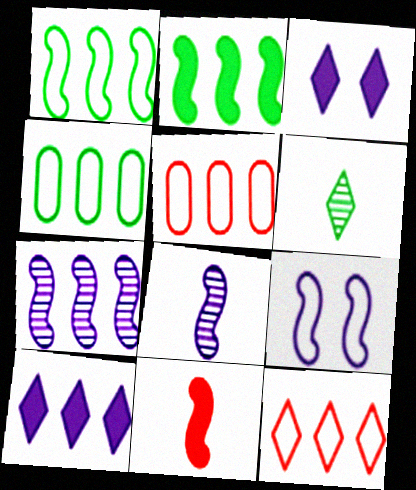[[3, 6, 12]]